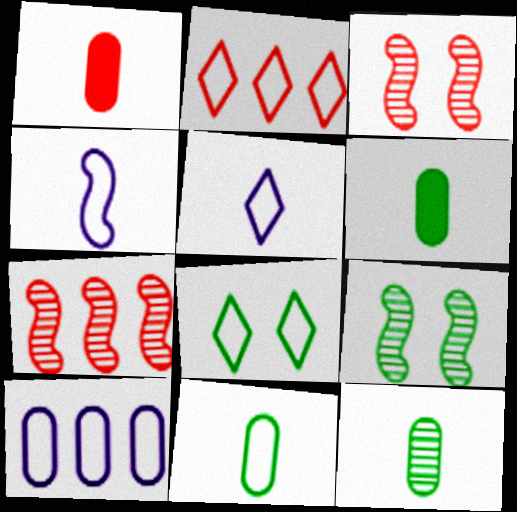[[1, 2, 3], 
[2, 5, 8], 
[6, 11, 12]]